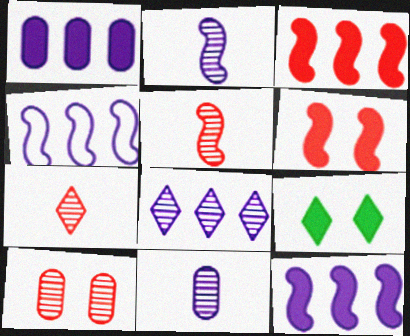[[1, 4, 8]]